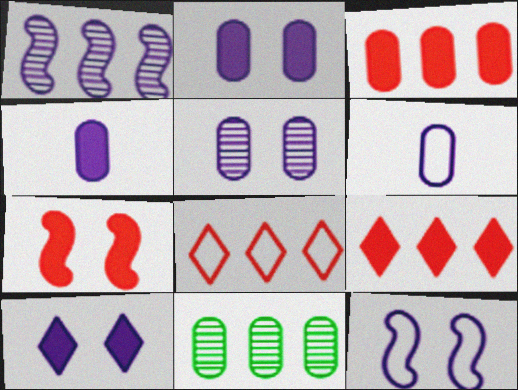[[1, 6, 10], 
[5, 10, 12]]